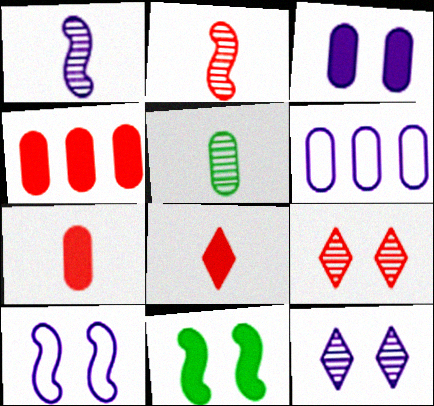[[3, 10, 12]]